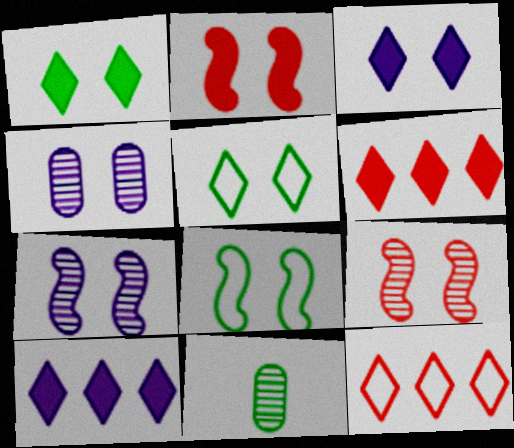[[2, 4, 5], 
[2, 7, 8]]